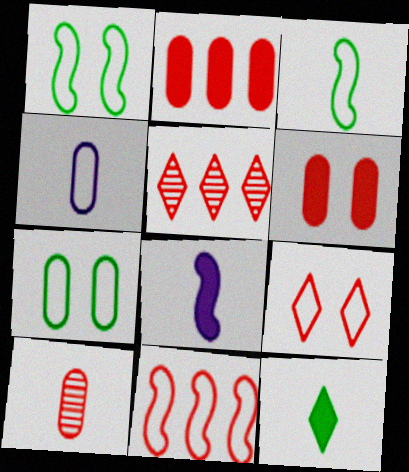[[2, 5, 11], 
[5, 7, 8]]